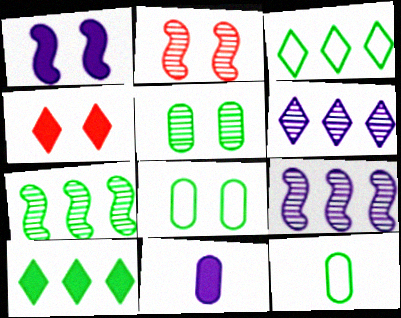[[2, 3, 11], 
[4, 9, 12]]